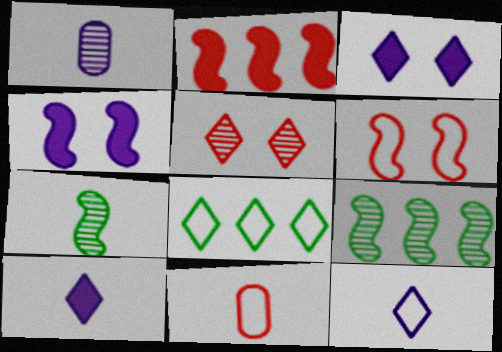[[1, 5, 9], 
[2, 5, 11], 
[3, 9, 11], 
[5, 8, 10], 
[7, 10, 11]]